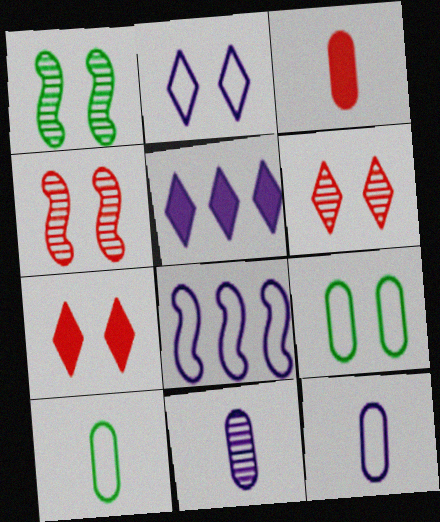[[2, 8, 12], 
[3, 10, 11], 
[4, 5, 10]]